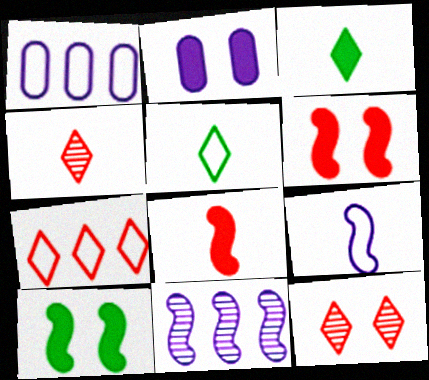[[1, 4, 10]]